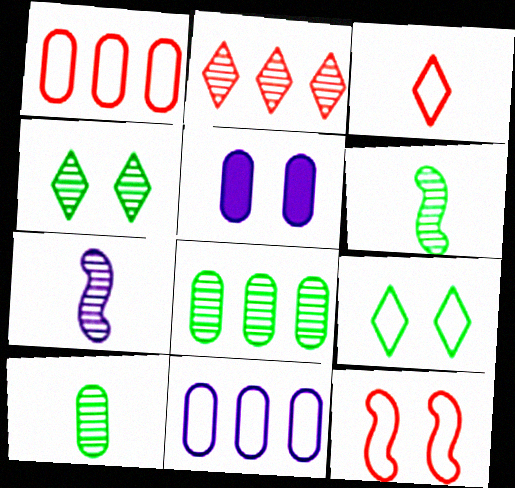[[1, 3, 12], 
[1, 5, 10], 
[4, 5, 12], 
[4, 6, 8]]